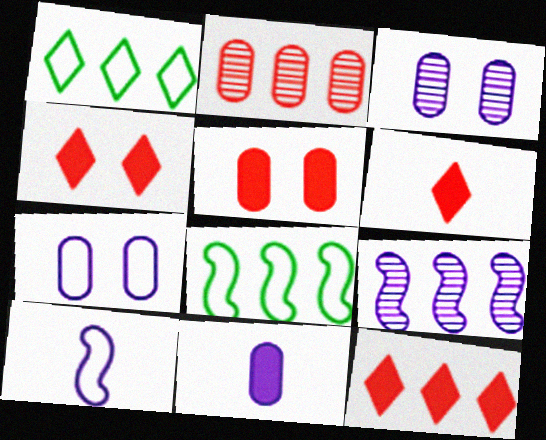[[3, 6, 8], 
[4, 6, 12]]